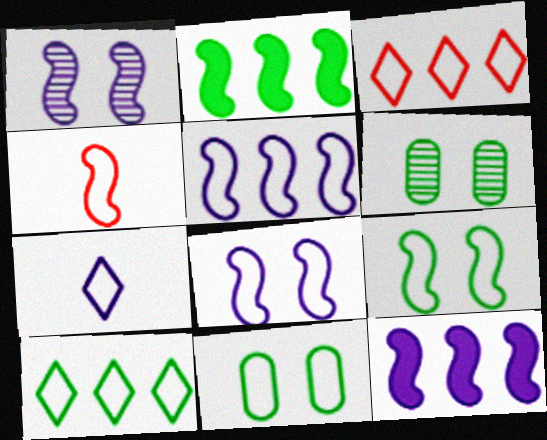[[1, 2, 4], 
[4, 5, 9]]